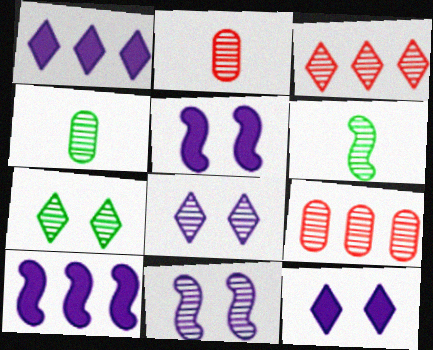[[3, 4, 11], 
[6, 8, 9]]